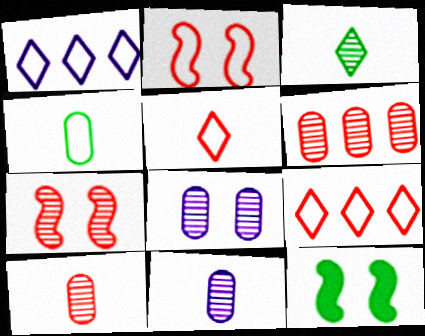[[1, 2, 4], 
[1, 10, 12], 
[9, 11, 12]]